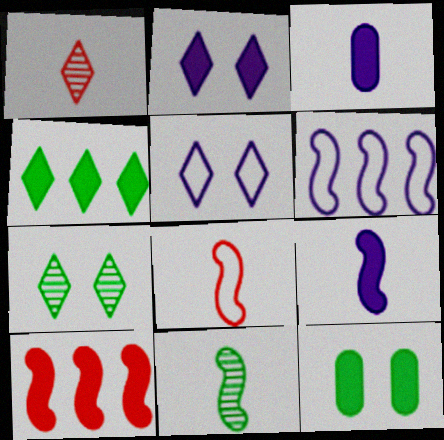[[1, 4, 5], 
[1, 6, 12], 
[8, 9, 11]]